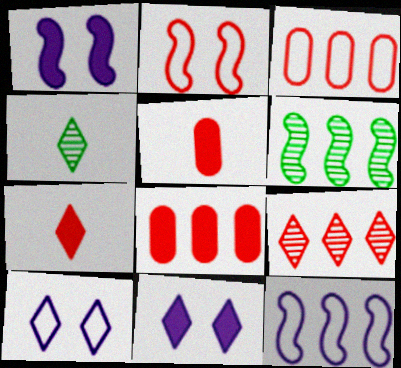[[1, 3, 4], 
[2, 5, 9], 
[5, 6, 10]]